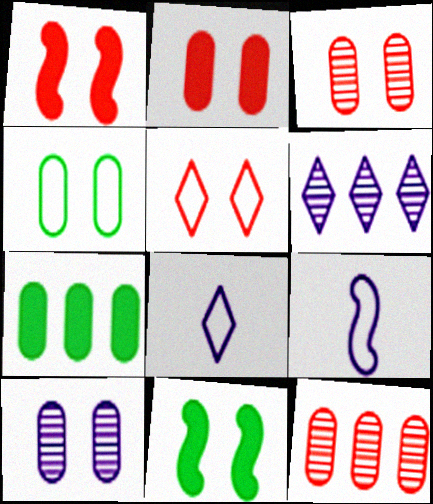[[1, 3, 5], 
[2, 4, 10], 
[5, 10, 11], 
[8, 11, 12]]